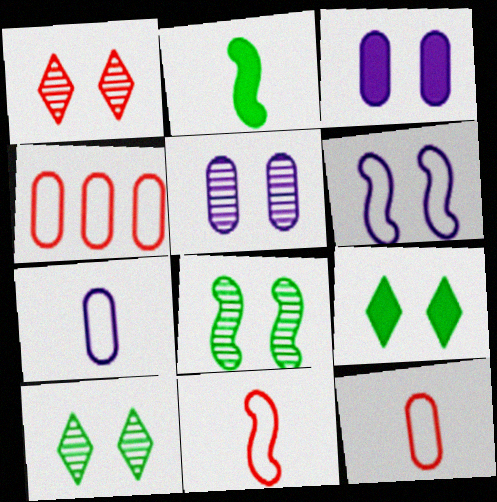[[1, 5, 8]]